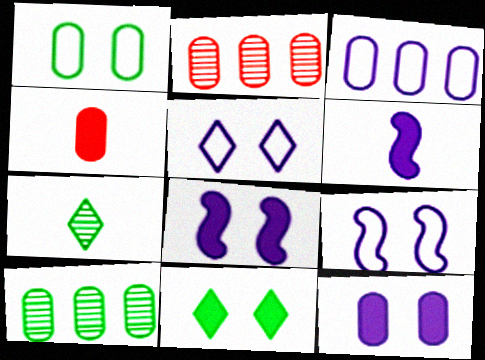[]